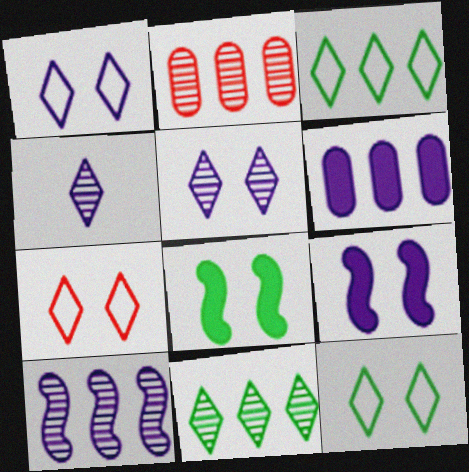[[1, 7, 12], 
[2, 10, 11]]